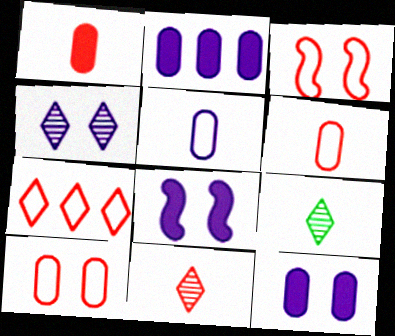[[2, 3, 9], 
[3, 6, 7]]